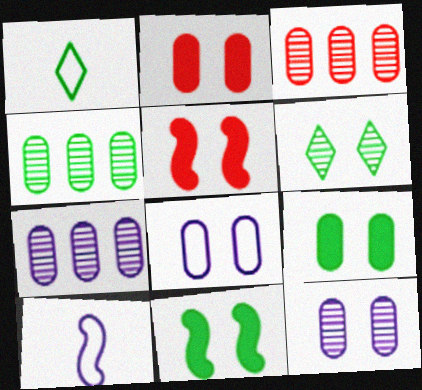[[1, 4, 11], 
[1, 5, 7], 
[3, 4, 7], 
[5, 6, 8]]